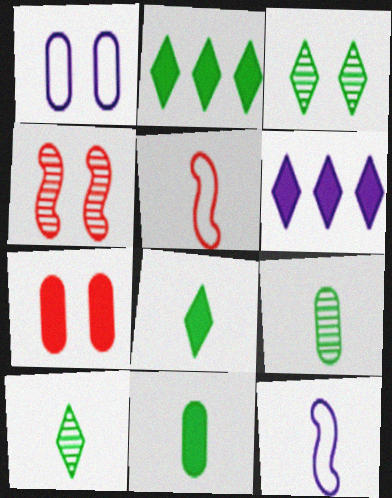[]